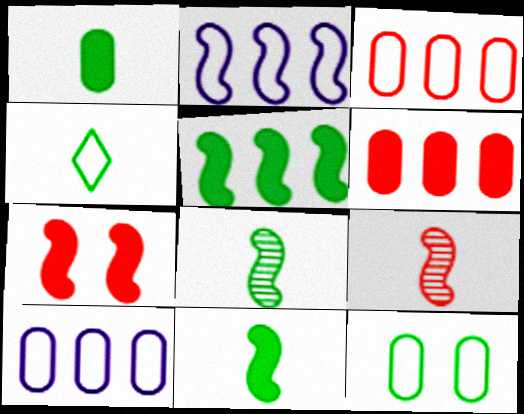[[1, 4, 8], 
[2, 7, 8]]